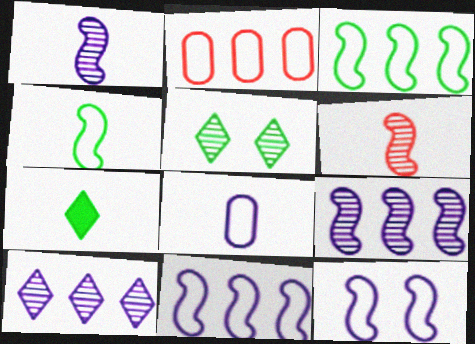[[6, 7, 8]]